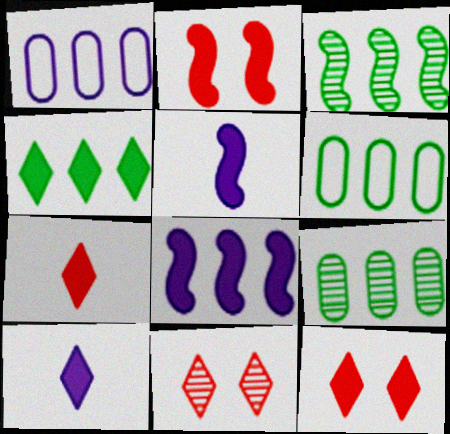[[3, 4, 6], 
[4, 10, 12], 
[5, 6, 11]]